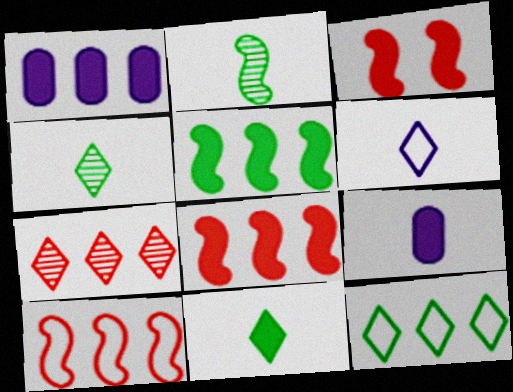[[1, 3, 11]]